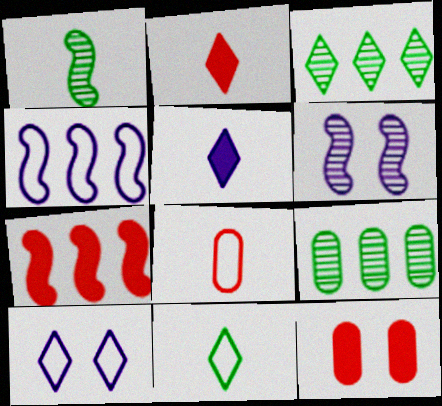[[1, 5, 8], 
[2, 3, 10], 
[2, 7, 12]]